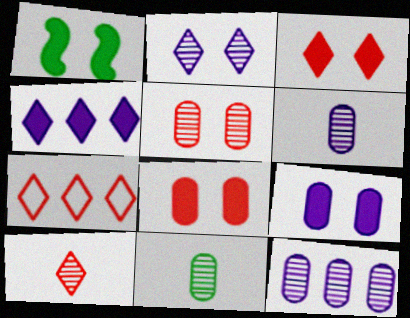[[1, 3, 9], 
[1, 6, 7], 
[3, 7, 10], 
[5, 11, 12]]